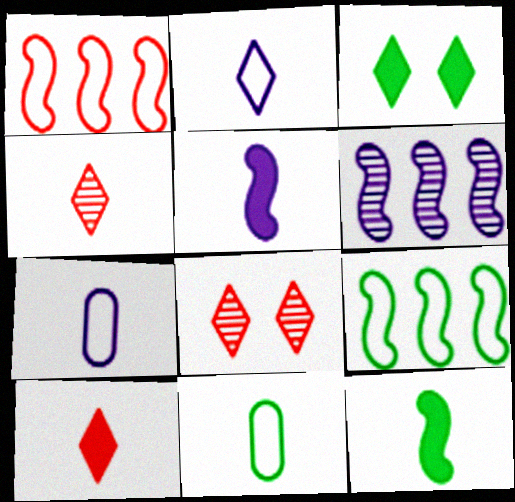[[4, 5, 11], 
[4, 7, 12]]